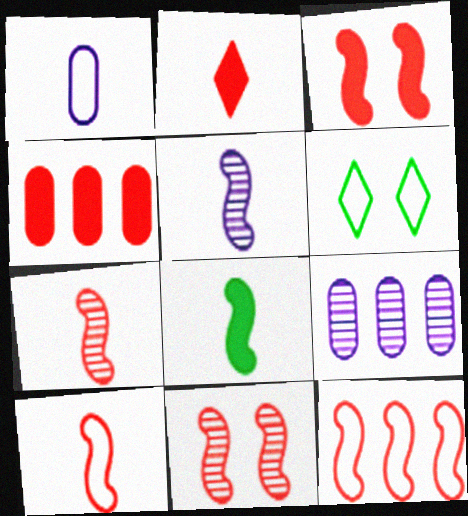[[1, 6, 12], 
[2, 3, 4], 
[3, 7, 12], 
[4, 5, 6], 
[5, 8, 10]]